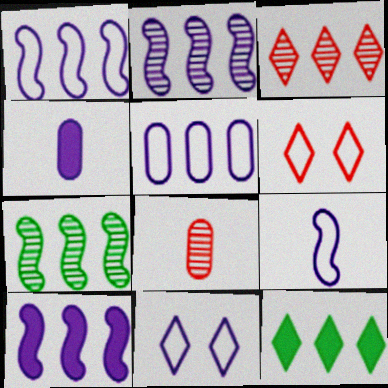[[1, 2, 10], 
[2, 4, 11], 
[4, 6, 7], 
[5, 9, 11]]